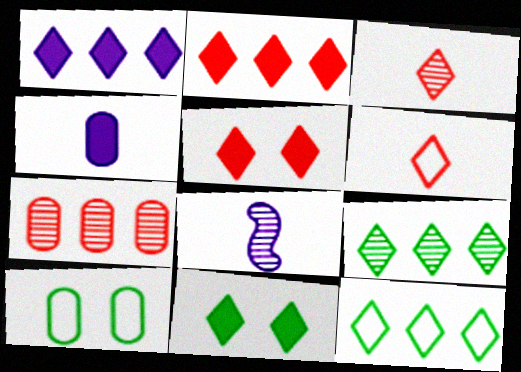[[2, 8, 10], 
[4, 7, 10]]